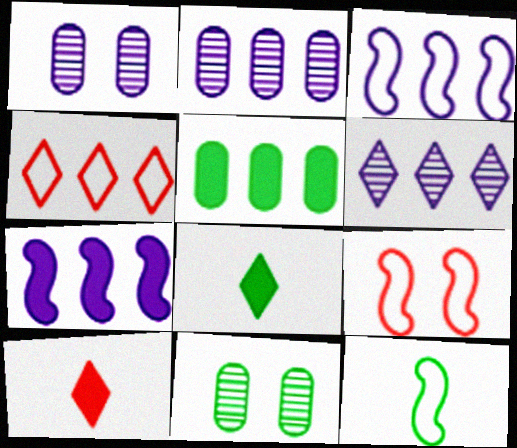[[2, 8, 9], 
[3, 9, 12], 
[3, 10, 11]]